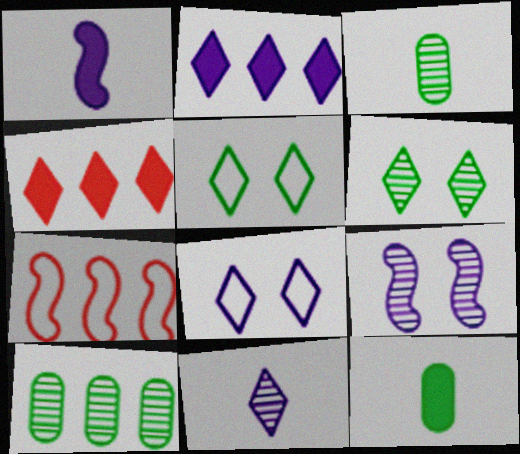[[2, 7, 10], 
[2, 8, 11], 
[4, 5, 11]]